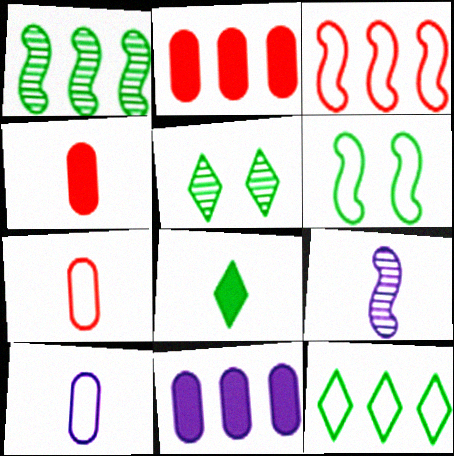[[5, 8, 12], 
[7, 8, 9]]